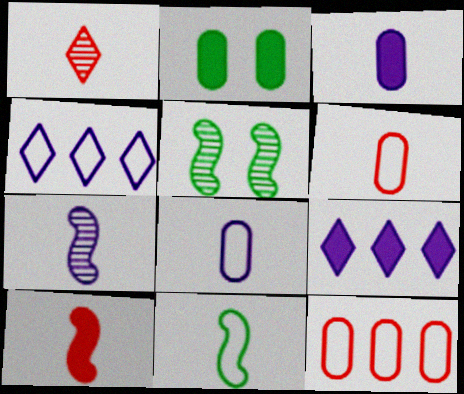[[1, 3, 11], 
[1, 6, 10], 
[2, 9, 10], 
[5, 6, 9], 
[7, 10, 11]]